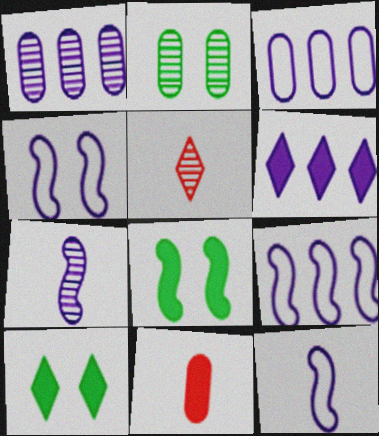[[1, 6, 9], 
[2, 3, 11], 
[3, 5, 8], 
[4, 9, 12], 
[6, 8, 11]]